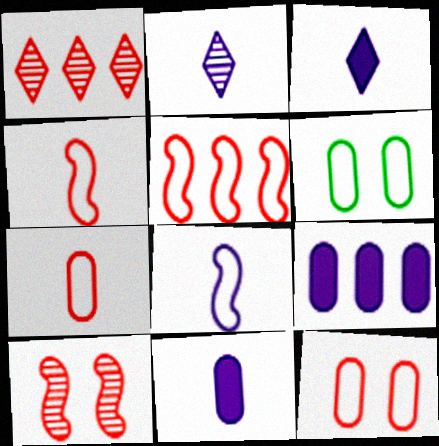[[2, 8, 11]]